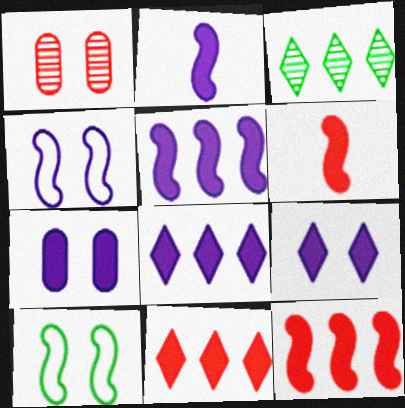[[1, 9, 10], 
[2, 7, 8]]